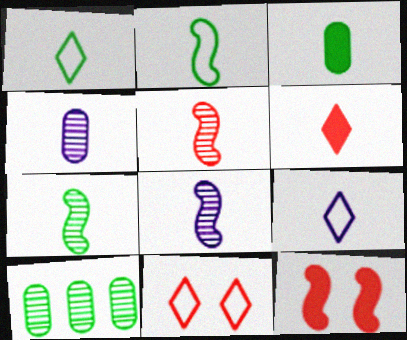[[1, 3, 7], 
[2, 4, 6], 
[3, 5, 9], 
[5, 7, 8], 
[9, 10, 12]]